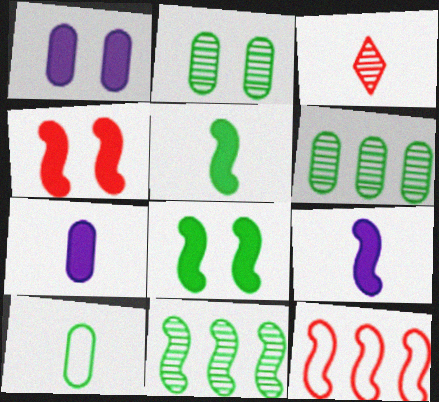[[3, 9, 10]]